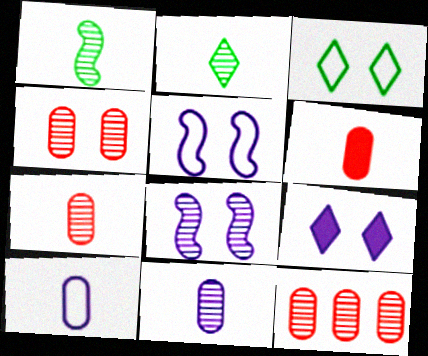[[2, 8, 12], 
[4, 7, 12]]